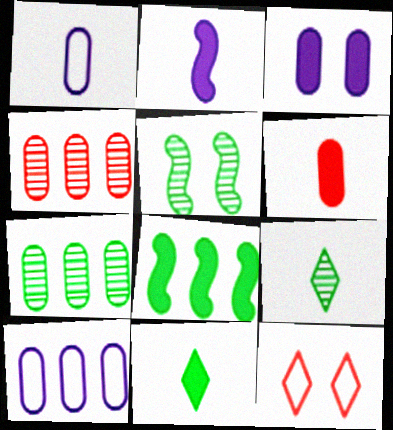[[2, 6, 11], 
[2, 7, 12], 
[3, 5, 12], 
[5, 7, 9]]